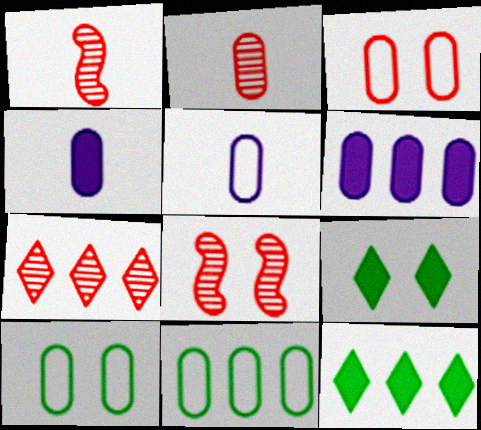[[2, 6, 10], 
[2, 7, 8], 
[3, 5, 11], 
[5, 8, 12]]